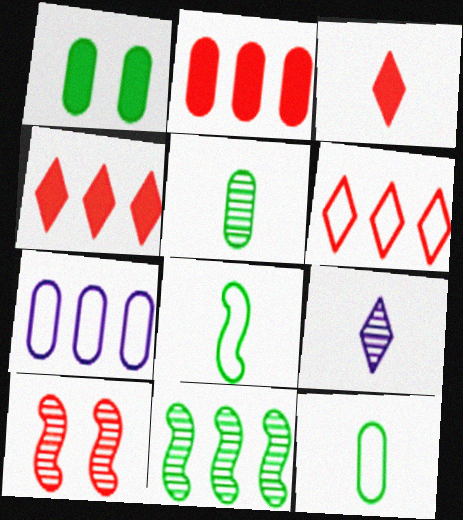[[4, 7, 11]]